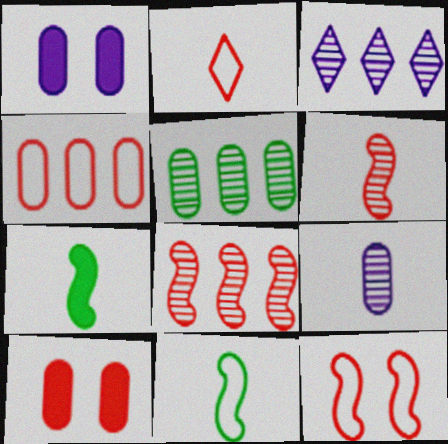[[2, 4, 12], 
[2, 7, 9], 
[2, 8, 10], 
[3, 5, 8], 
[3, 10, 11]]